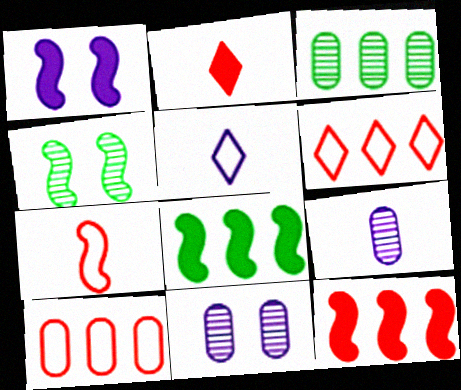[]